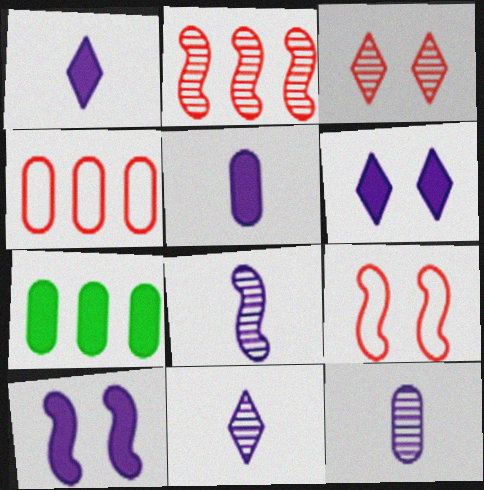[[7, 9, 11], 
[8, 11, 12]]